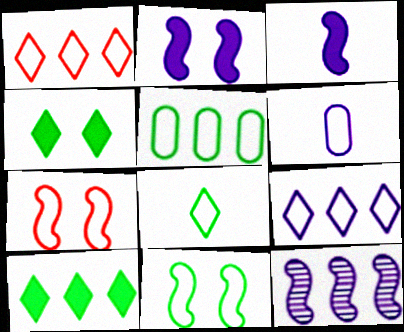[[1, 6, 11], 
[5, 8, 11]]